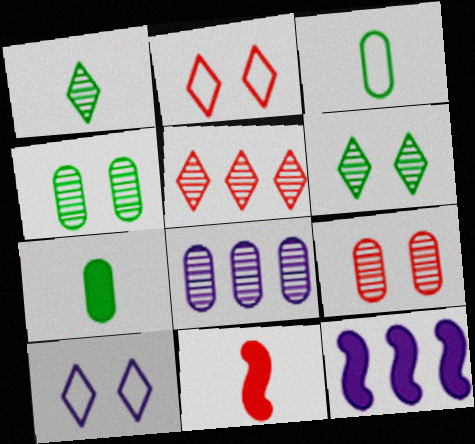[]